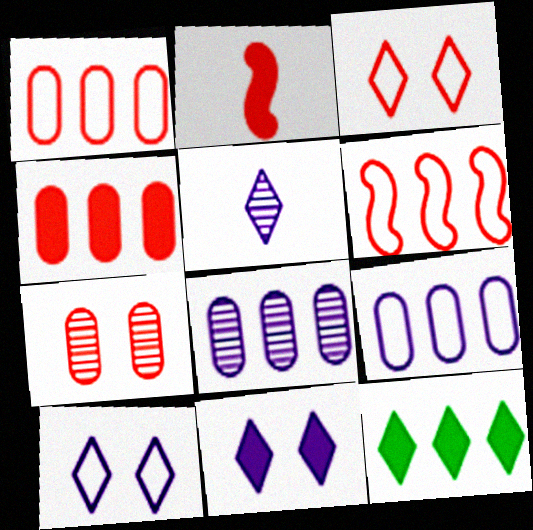[[3, 5, 12], 
[6, 8, 12]]